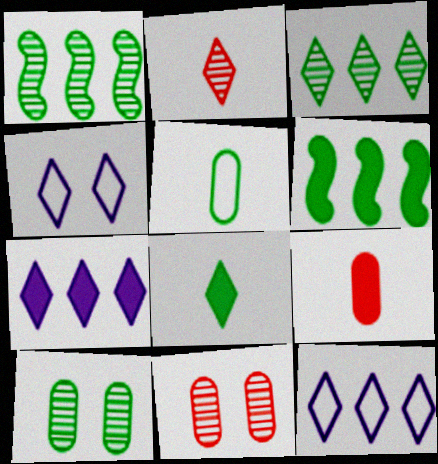[[1, 4, 9]]